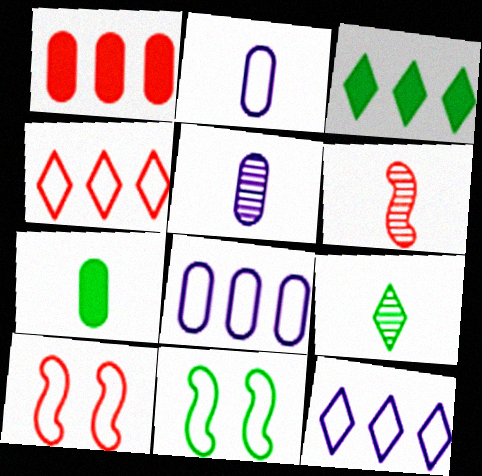[[2, 4, 11], 
[3, 5, 10], 
[5, 6, 9]]